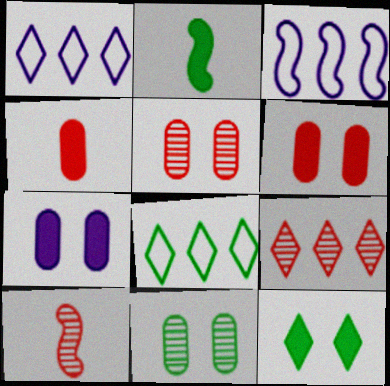[[1, 2, 5], 
[2, 8, 11], 
[5, 9, 10], 
[7, 8, 10]]